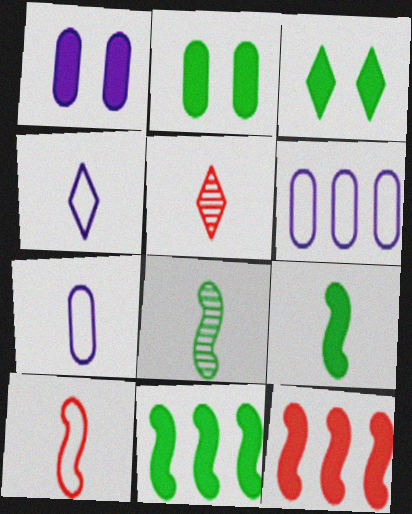[[5, 7, 9]]